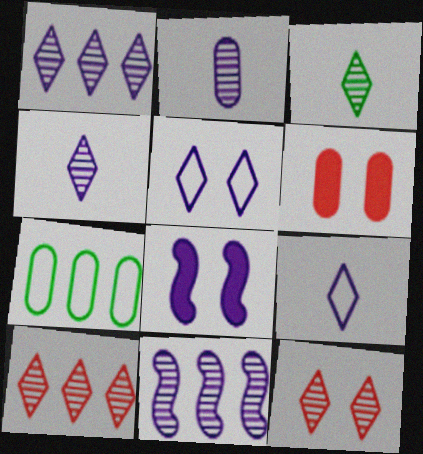[[1, 3, 12], 
[2, 6, 7]]